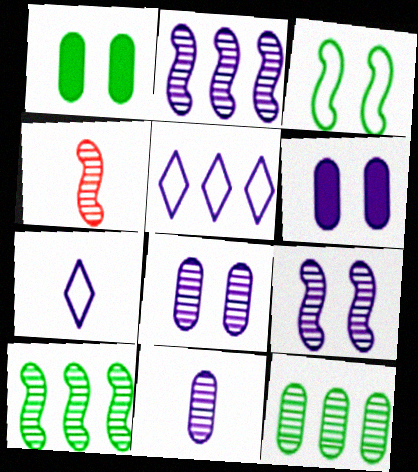[[1, 4, 5], 
[2, 6, 7], 
[4, 9, 10]]